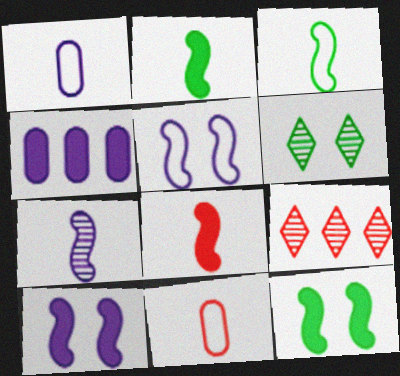[[1, 9, 12], 
[3, 7, 8]]